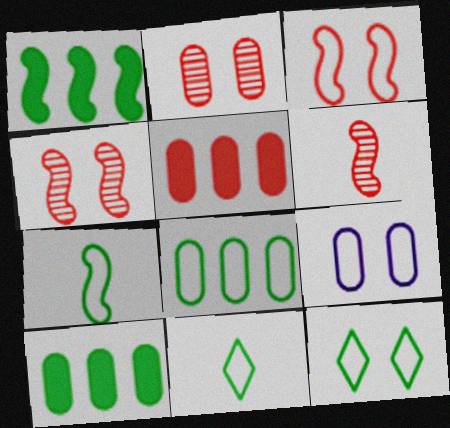[[3, 9, 12], 
[7, 8, 12]]